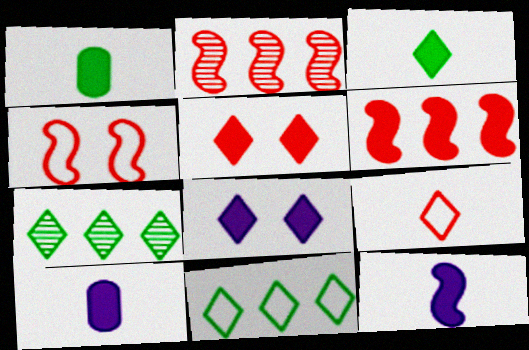[[1, 6, 8], 
[4, 7, 10], 
[7, 8, 9]]